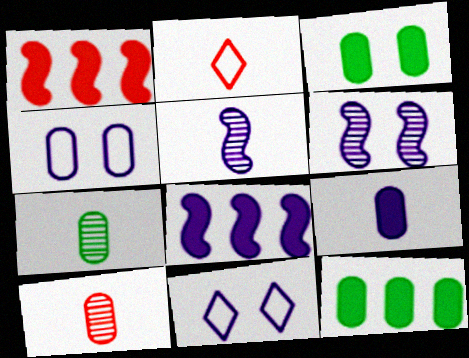[[1, 7, 11], 
[2, 6, 12], 
[4, 10, 12]]